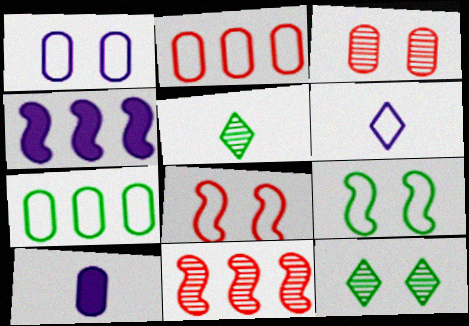[[2, 6, 9], 
[3, 7, 10], 
[6, 7, 8]]